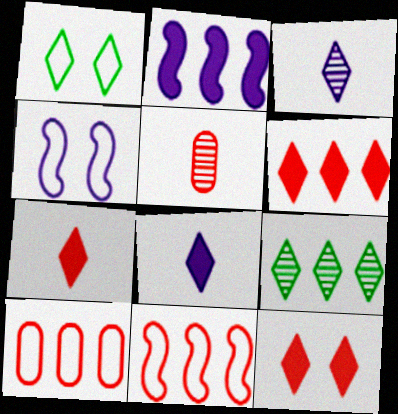[[1, 2, 5], 
[1, 3, 6], 
[2, 9, 10], 
[5, 11, 12], 
[6, 7, 12]]